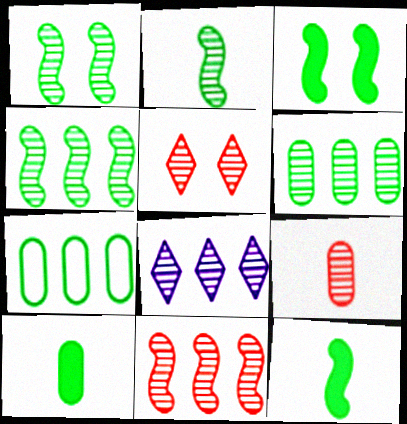[[1, 2, 4], 
[1, 8, 9], 
[5, 9, 11], 
[6, 8, 11]]